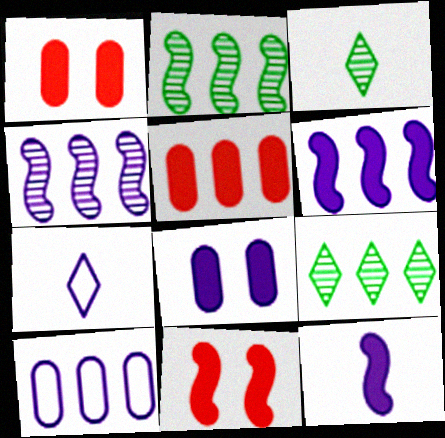[[1, 2, 7], 
[3, 10, 11], 
[4, 7, 8]]